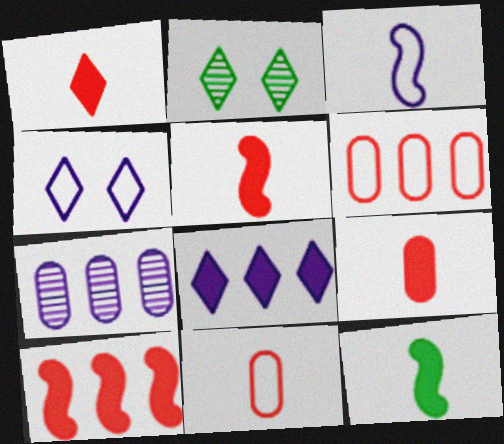[[1, 5, 9]]